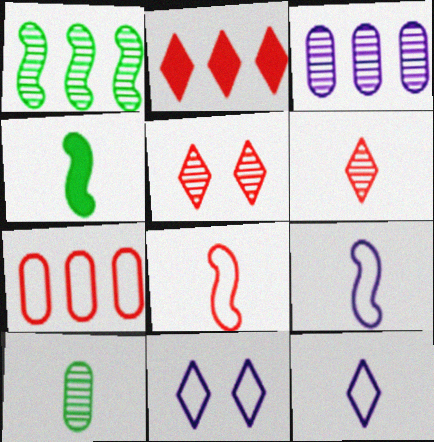[]